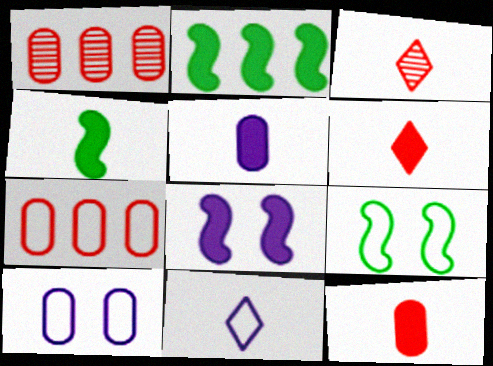[[2, 3, 10], 
[4, 5, 6], 
[7, 9, 11]]